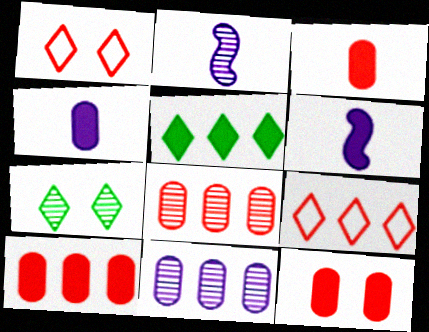[[2, 7, 8], 
[3, 10, 12], 
[5, 6, 12]]